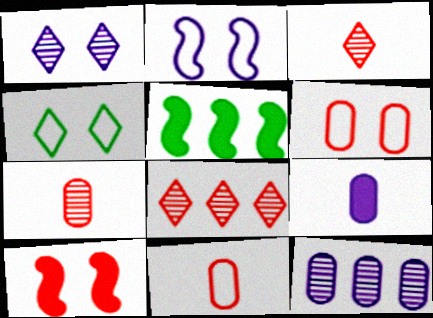[[1, 5, 11], 
[2, 4, 6], 
[8, 10, 11]]